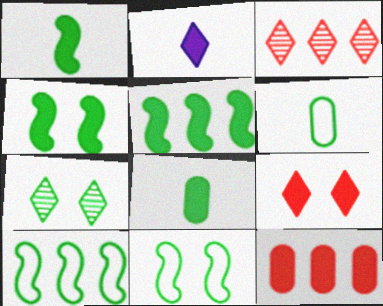[[1, 4, 5], 
[2, 4, 12], 
[5, 6, 7], 
[7, 8, 10]]